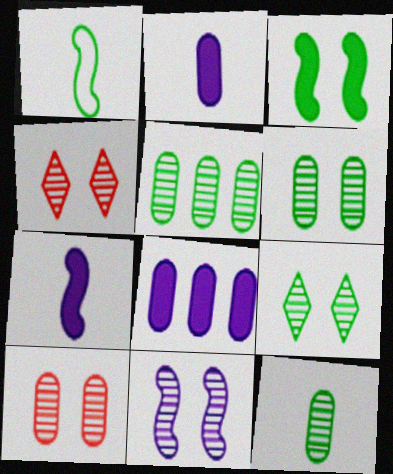[[1, 4, 8], 
[4, 6, 11], 
[5, 6, 12], 
[9, 10, 11]]